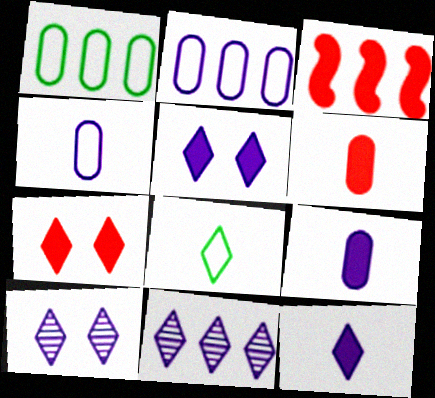[[1, 3, 11], 
[3, 6, 7], 
[7, 8, 11]]